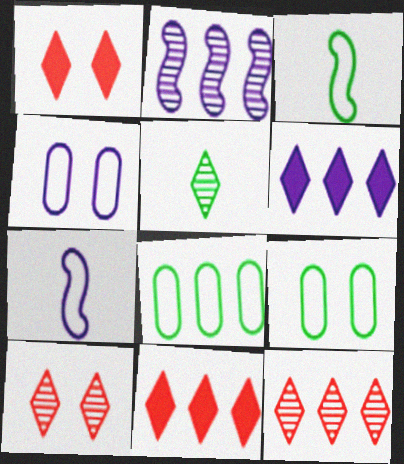[[2, 8, 11]]